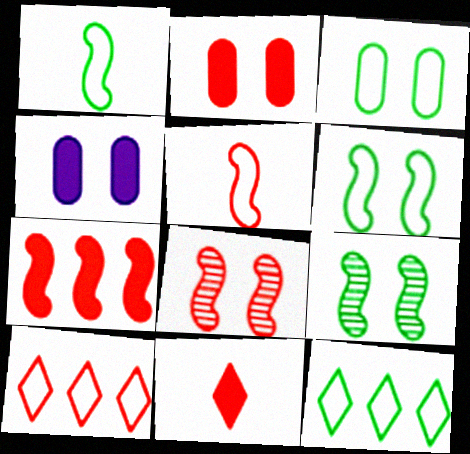[[1, 3, 12], 
[2, 7, 11], 
[5, 7, 8]]